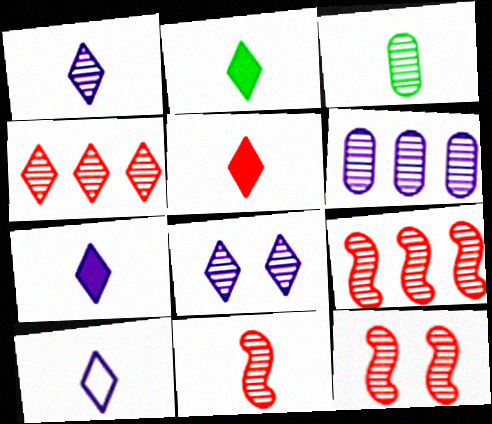[[1, 3, 11], 
[1, 7, 10], 
[2, 5, 7], 
[3, 8, 9], 
[9, 11, 12]]